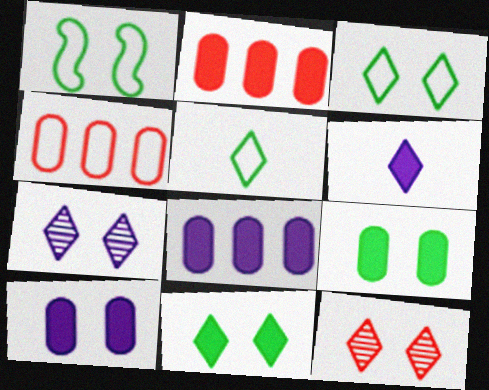[[1, 10, 12]]